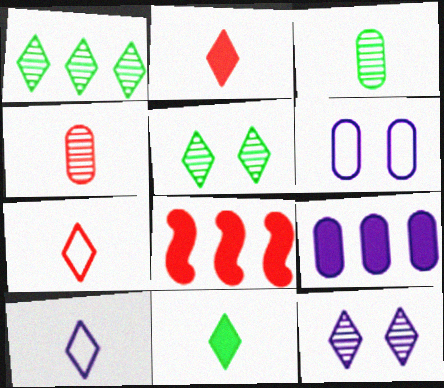[]